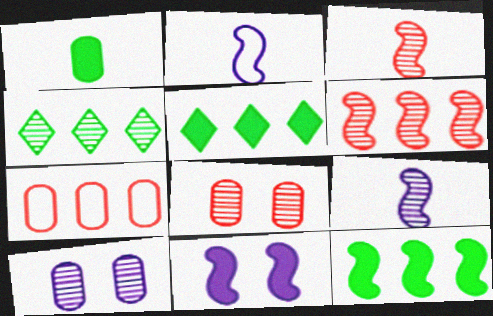[[1, 7, 10], 
[2, 5, 8], 
[3, 4, 10], 
[4, 8, 9]]